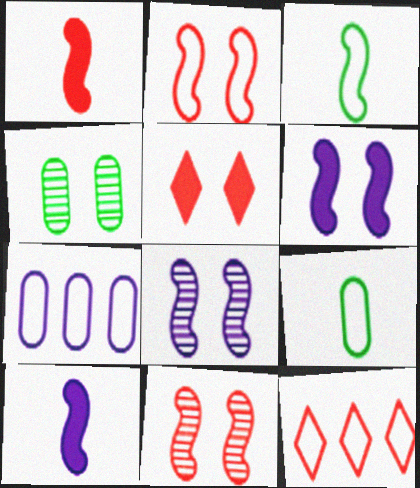[[4, 10, 12]]